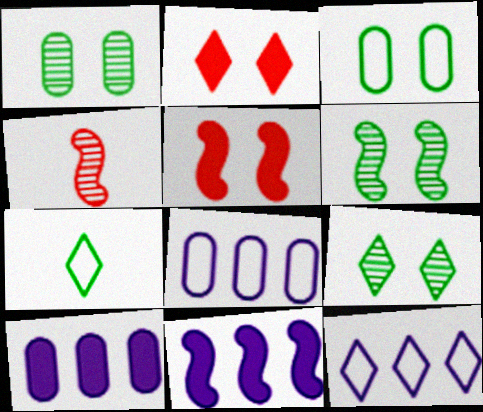[[1, 6, 9]]